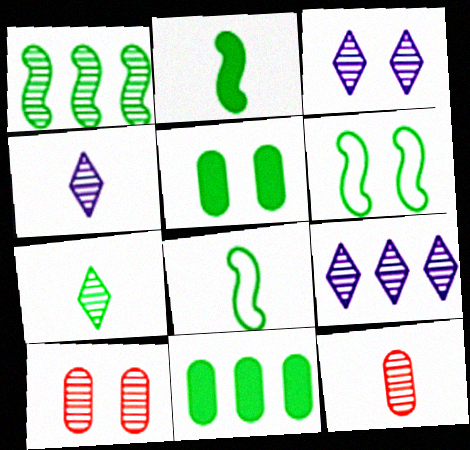[[1, 2, 6], 
[1, 3, 12], 
[1, 4, 10], 
[3, 4, 9], 
[6, 7, 11]]